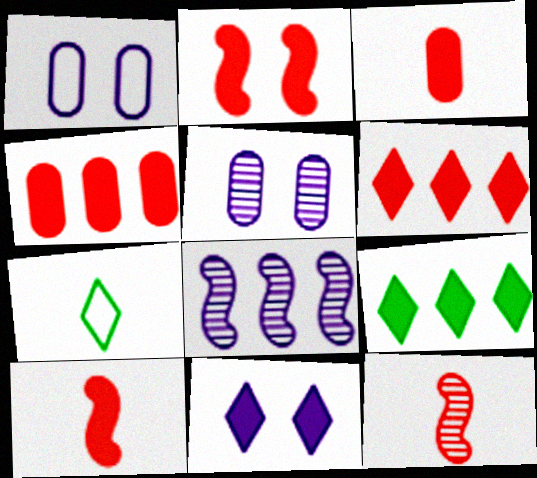[[1, 9, 12], 
[2, 3, 6]]